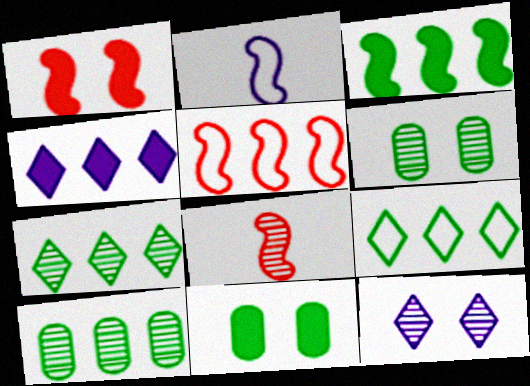[[1, 5, 8], 
[3, 9, 10], 
[4, 5, 10], 
[8, 10, 12]]